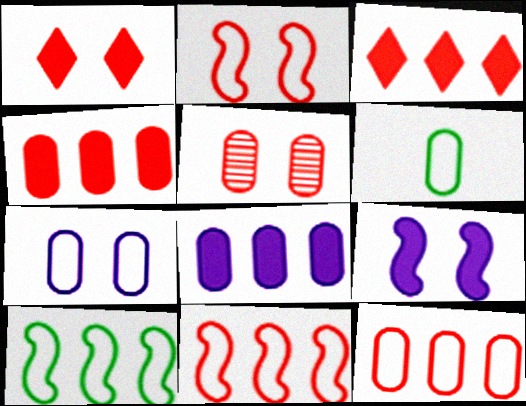[[1, 2, 5], 
[5, 6, 8], 
[6, 7, 12]]